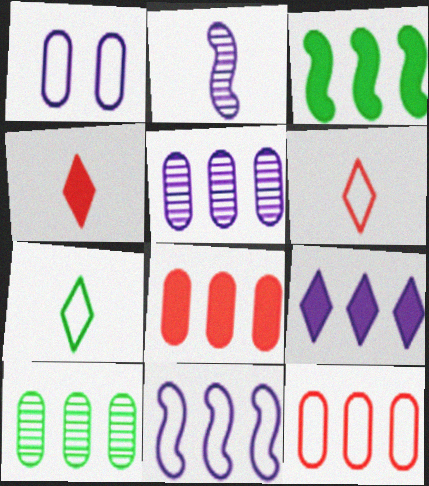[[1, 2, 9], 
[3, 8, 9], 
[5, 9, 11]]